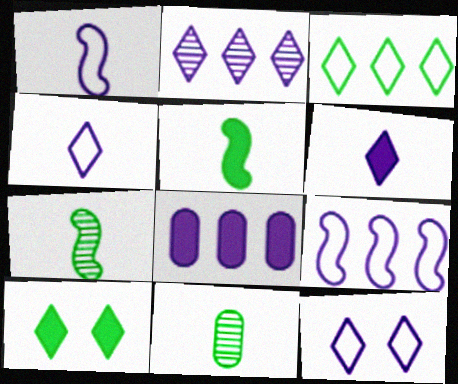[[2, 6, 12], 
[2, 8, 9]]